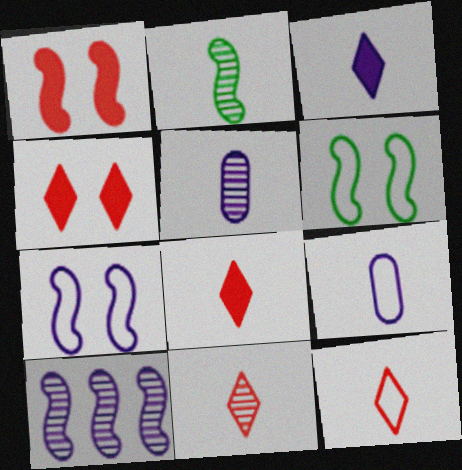[[2, 5, 11], 
[2, 8, 9], 
[8, 11, 12]]